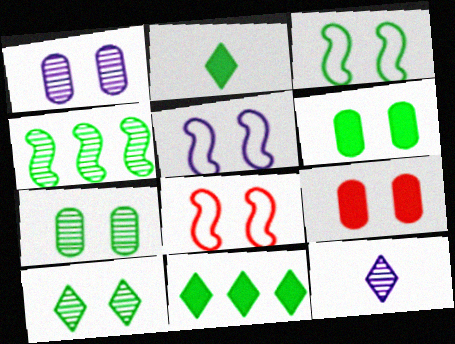[[3, 5, 8], 
[3, 6, 10], 
[5, 9, 10]]